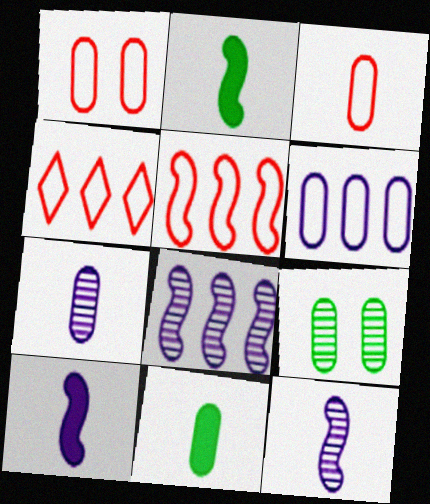[[3, 7, 11], 
[4, 9, 10]]